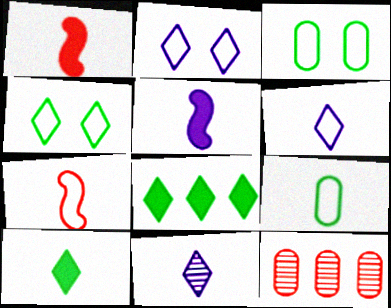[[1, 9, 11], 
[4, 5, 12], 
[6, 7, 9]]